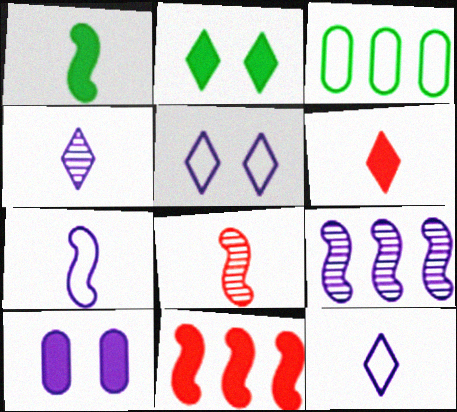[[1, 7, 8], 
[9, 10, 12]]